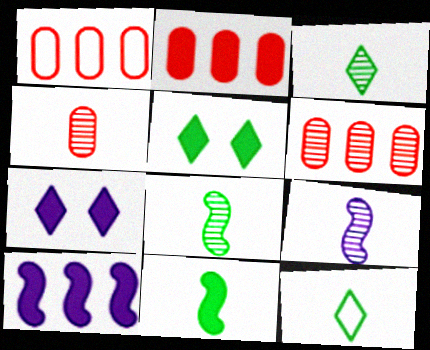[[1, 2, 6], 
[1, 5, 9], 
[1, 7, 8], 
[2, 7, 11], 
[3, 4, 9]]